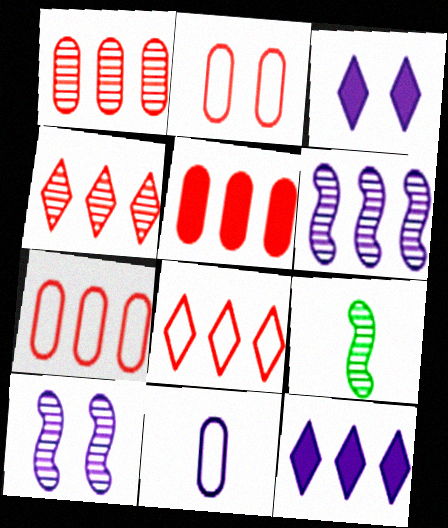[[1, 5, 7], 
[2, 9, 12], 
[3, 6, 11], 
[3, 7, 9], 
[10, 11, 12]]